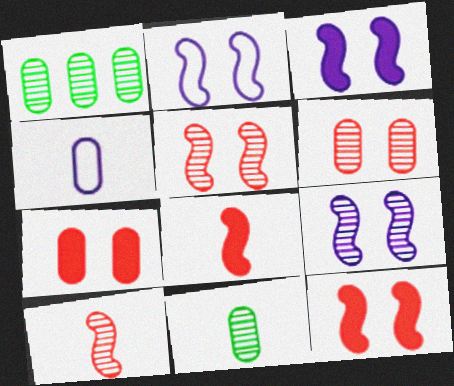[[1, 4, 7], 
[2, 3, 9]]